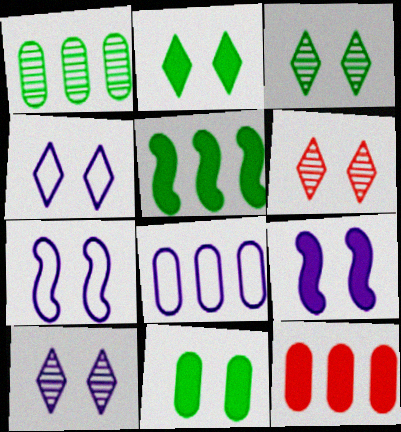[[1, 8, 12], 
[2, 4, 6], 
[3, 6, 10], 
[6, 7, 11]]